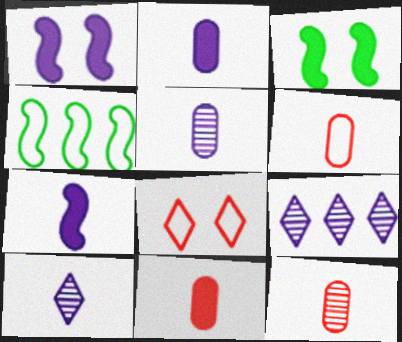[[3, 6, 9], 
[6, 11, 12]]